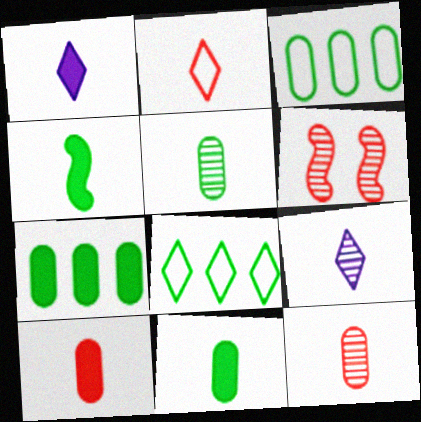[[1, 3, 6], 
[1, 4, 10]]